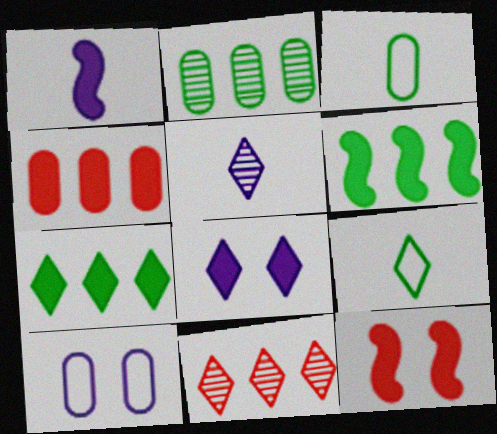[[1, 6, 12], 
[8, 9, 11]]